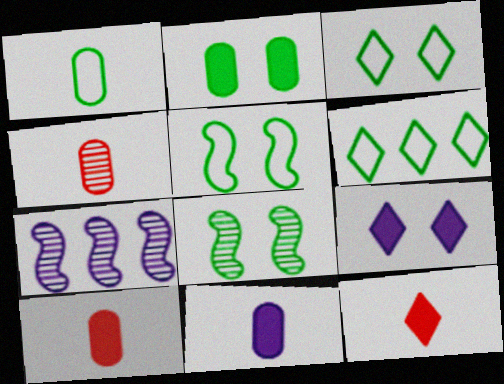[[1, 4, 11], 
[1, 5, 6], 
[2, 3, 8], 
[3, 7, 10]]